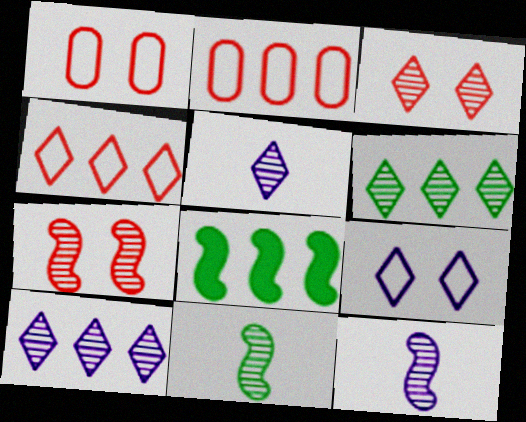[[1, 5, 8], 
[2, 8, 10], 
[3, 5, 6]]